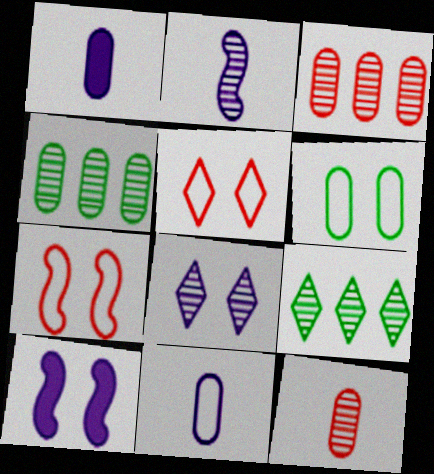[[1, 3, 6], 
[1, 7, 9]]